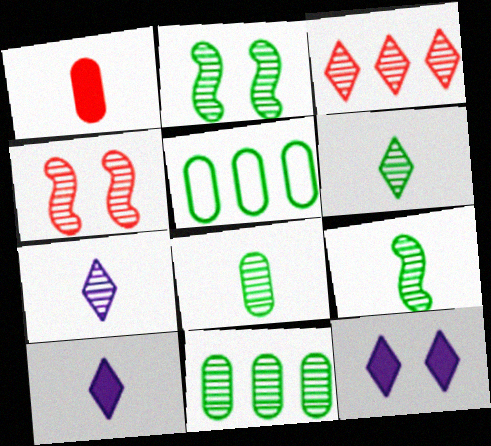[[2, 6, 11], 
[4, 5, 10], 
[4, 7, 11], 
[6, 8, 9]]